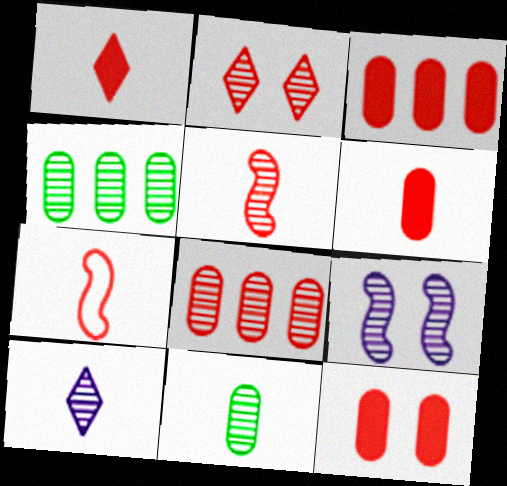[[2, 3, 7], 
[2, 5, 8], 
[3, 6, 12], 
[5, 10, 11]]